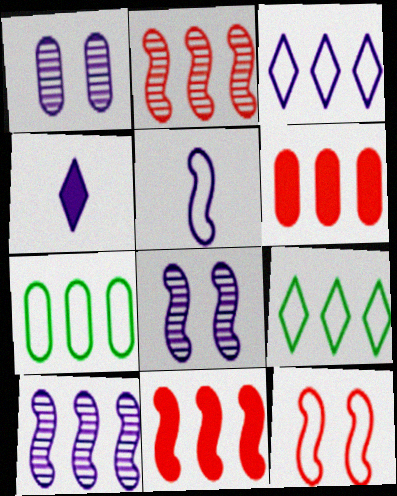[[6, 9, 10]]